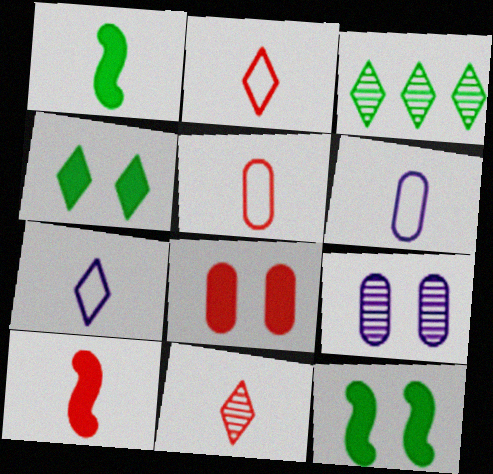[[1, 6, 11], 
[5, 10, 11]]